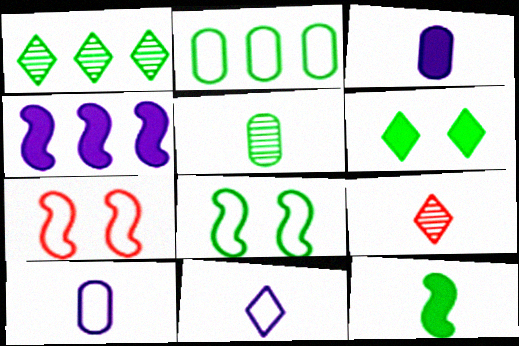[[1, 3, 7], 
[2, 7, 11], 
[9, 10, 12]]